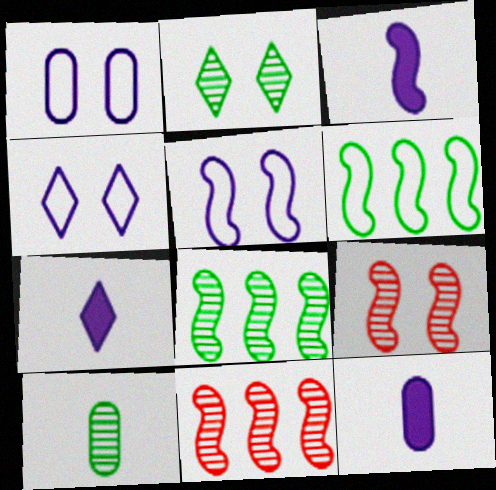[[1, 4, 5], 
[2, 8, 10], 
[3, 6, 9], 
[3, 7, 12]]